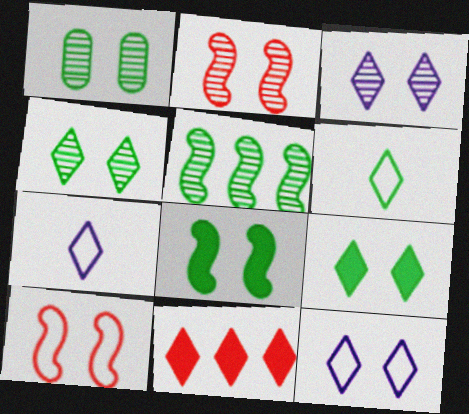[[1, 2, 3], 
[3, 6, 11], 
[4, 7, 11]]